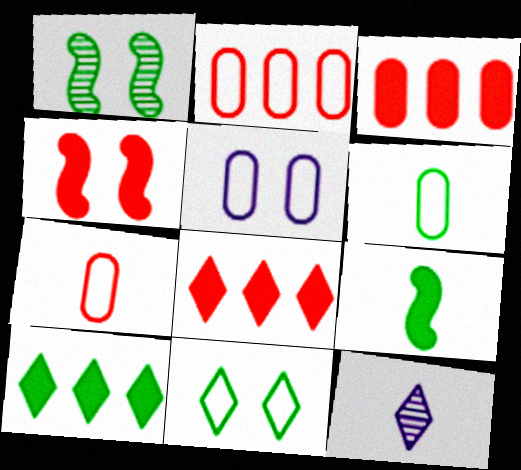[[1, 6, 10], 
[2, 5, 6], 
[7, 9, 12], 
[8, 11, 12]]